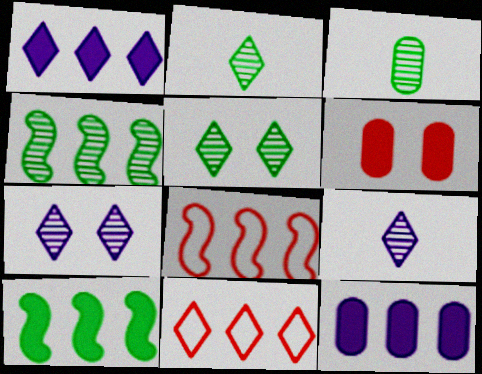[[3, 4, 5], 
[4, 11, 12]]